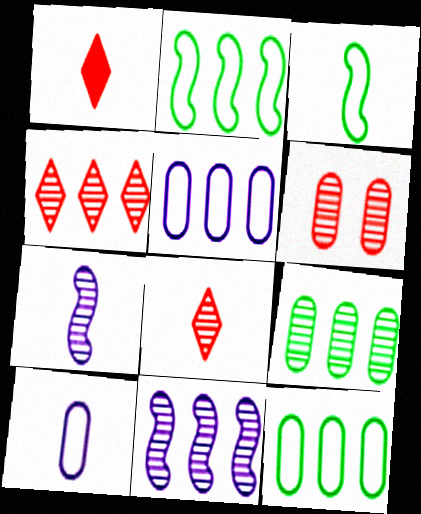[[4, 9, 11]]